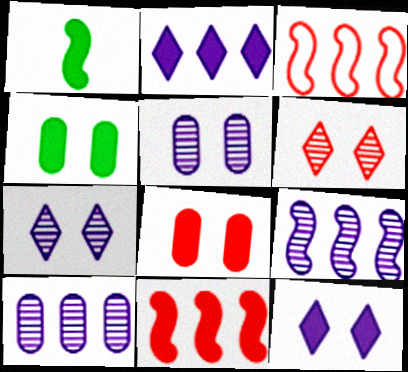[[1, 2, 8]]